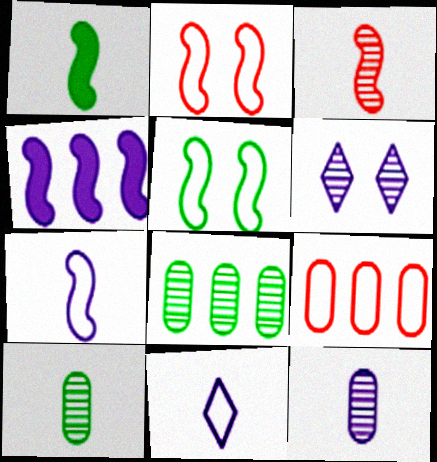[[1, 3, 7], 
[1, 6, 9], 
[3, 4, 5], 
[3, 6, 8], 
[5, 9, 11]]